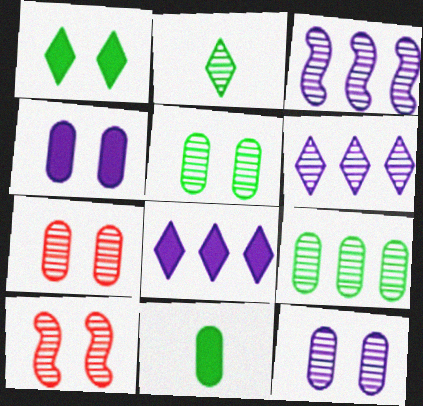[[2, 3, 7], 
[5, 7, 12]]